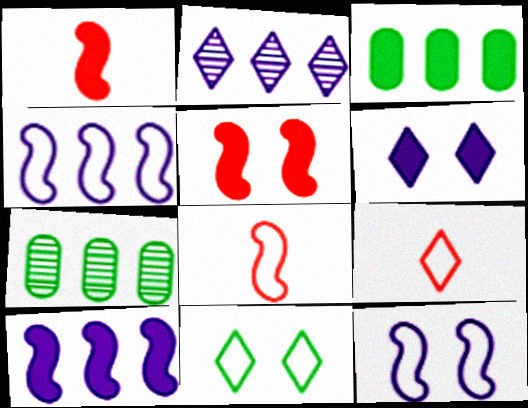[[1, 3, 6], 
[6, 7, 8]]